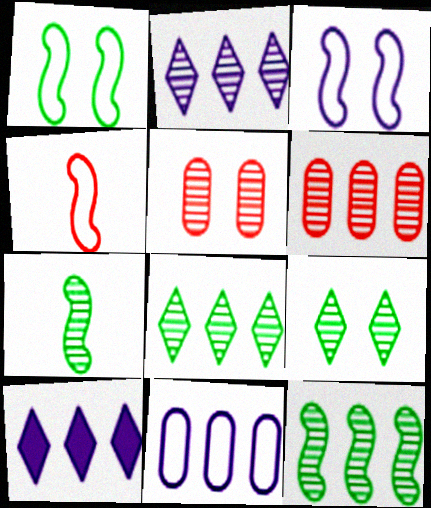[[2, 5, 7], 
[2, 6, 12]]